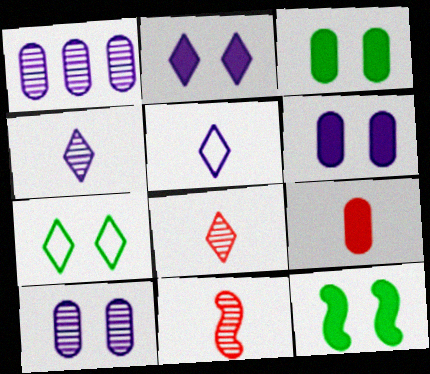[]